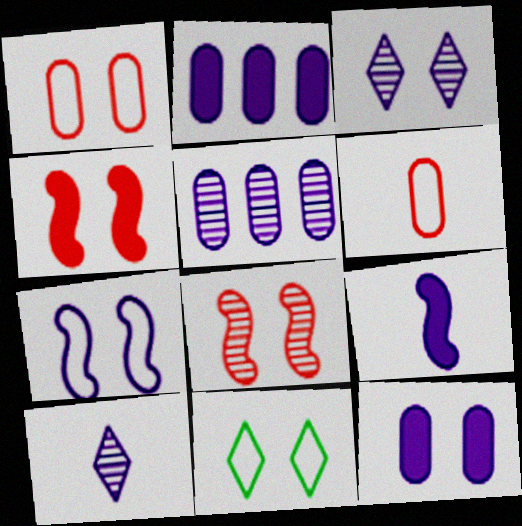[[1, 7, 11], 
[2, 7, 10], 
[3, 7, 12], 
[8, 11, 12]]